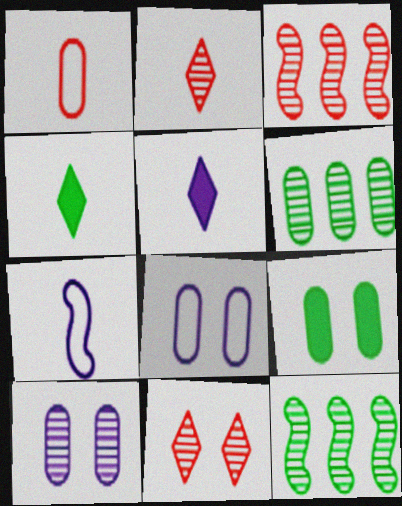[[2, 10, 12], 
[3, 4, 8]]